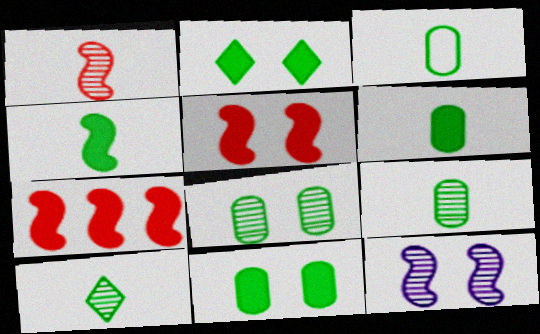[[3, 4, 10], 
[3, 6, 9]]